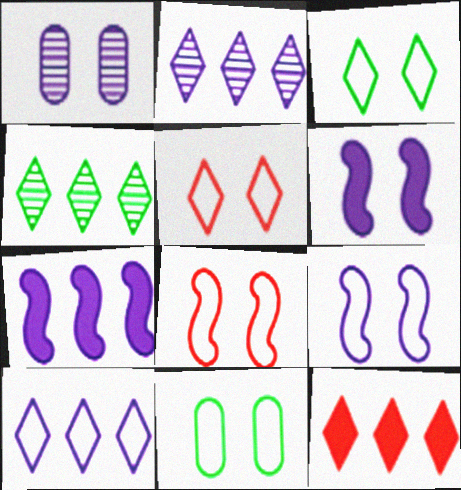[[4, 10, 12], 
[5, 9, 11]]